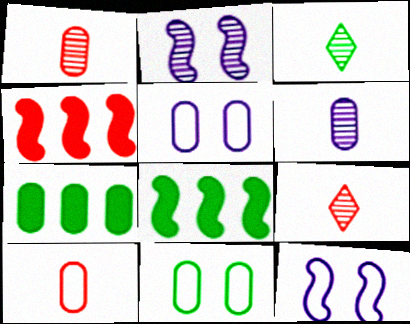[[1, 5, 7], 
[3, 4, 5], 
[3, 8, 11], 
[5, 8, 9], 
[7, 9, 12]]